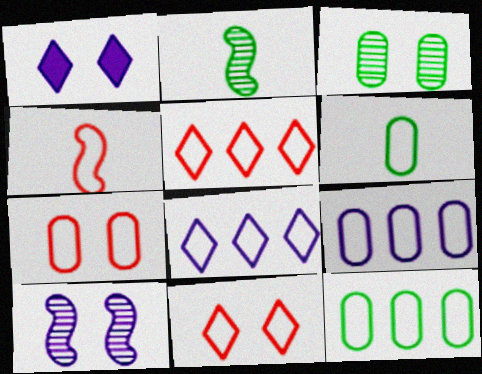[[4, 5, 7], 
[6, 7, 9]]